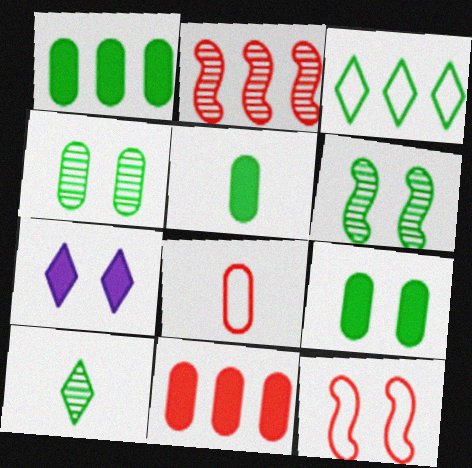[[1, 5, 9], 
[3, 5, 6], 
[4, 7, 12]]